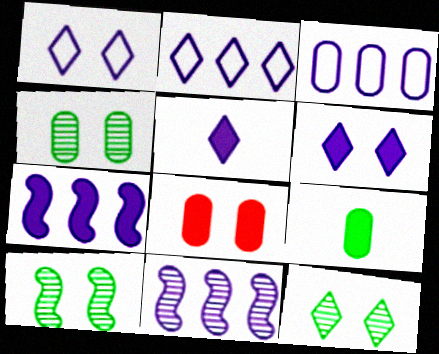[[1, 8, 10], 
[4, 10, 12]]